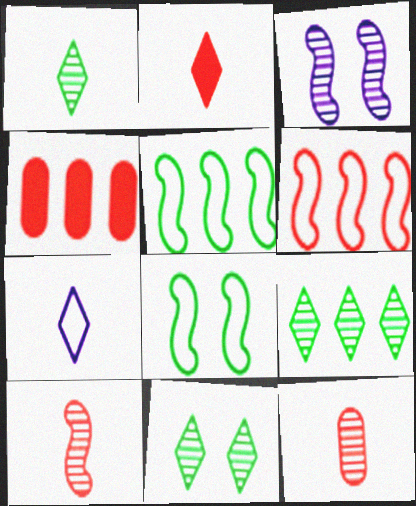[[1, 2, 7], 
[1, 9, 11], 
[3, 9, 12]]